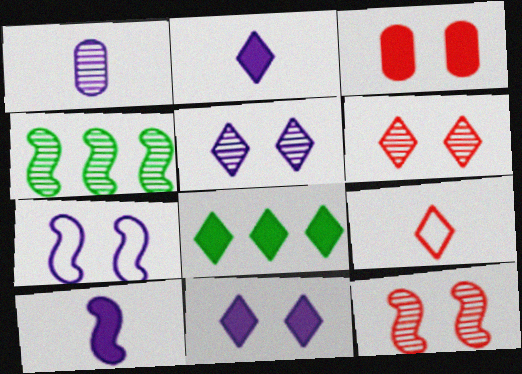[[1, 4, 6], 
[3, 8, 10], 
[5, 8, 9]]